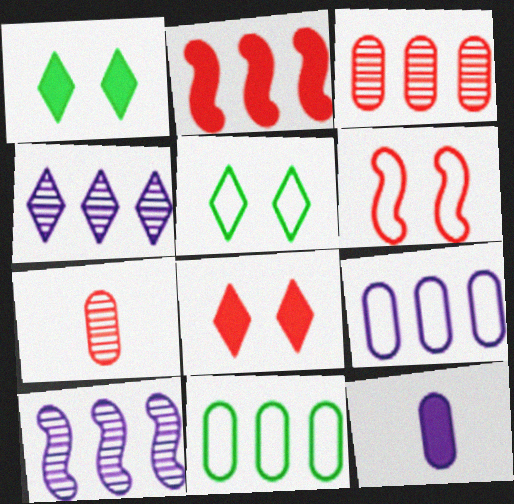[[1, 2, 12], 
[2, 4, 11]]